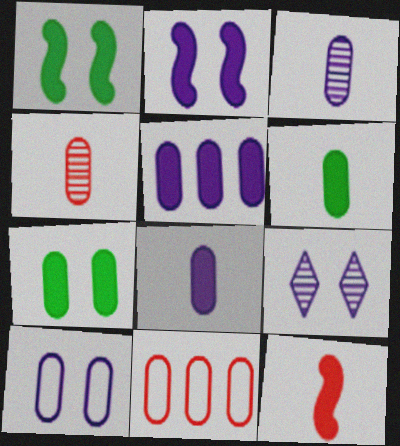[[2, 9, 10], 
[3, 5, 10], 
[3, 7, 11]]